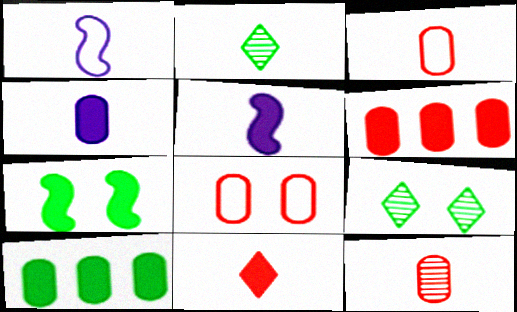[[1, 6, 9], 
[2, 3, 5], 
[6, 8, 12]]